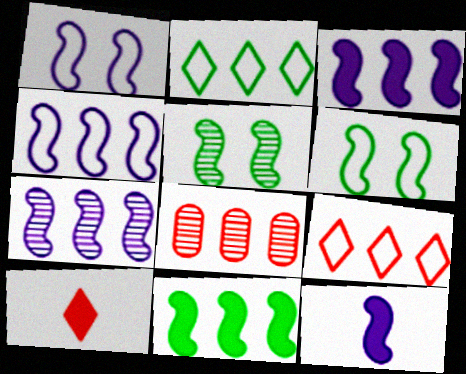[[1, 7, 12], 
[2, 3, 8], 
[3, 4, 7]]